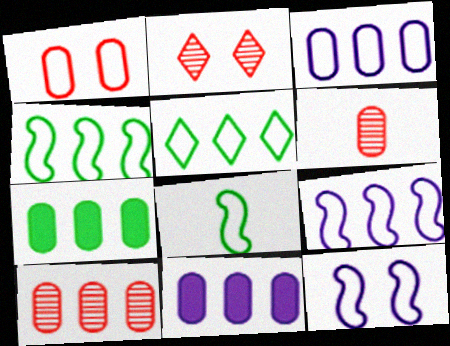[[2, 8, 11], 
[3, 7, 10]]